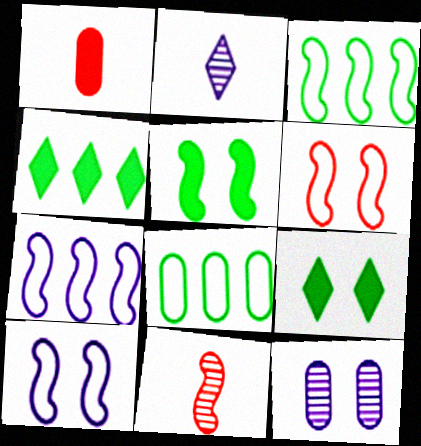[[1, 8, 12], 
[5, 7, 11], 
[6, 9, 12]]